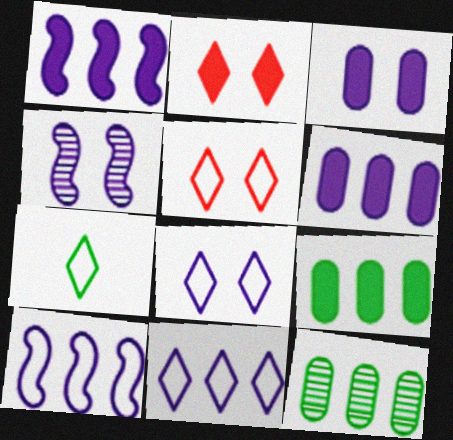[[3, 4, 8], 
[5, 7, 11]]